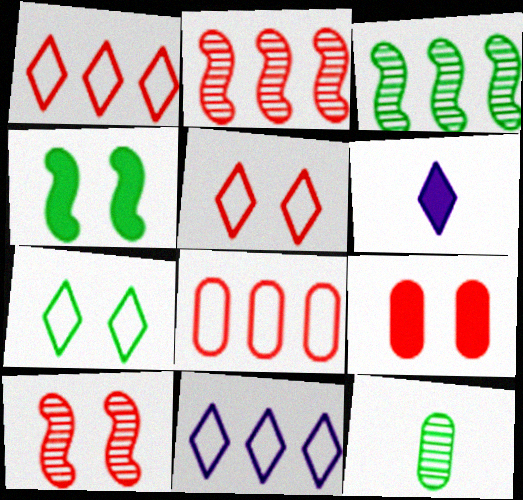[[5, 9, 10]]